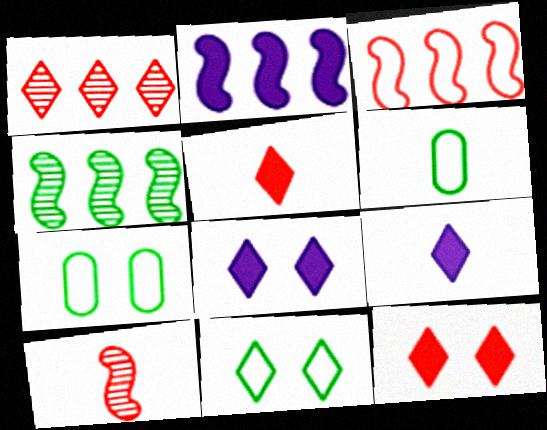[[1, 9, 11], 
[2, 3, 4], 
[6, 9, 10]]